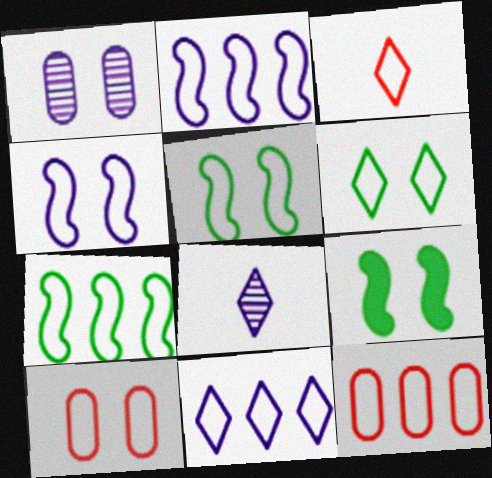[[3, 6, 11], 
[4, 6, 10], 
[7, 11, 12], 
[8, 9, 12]]